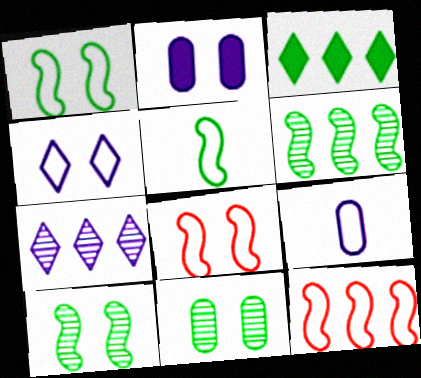[[3, 5, 11]]